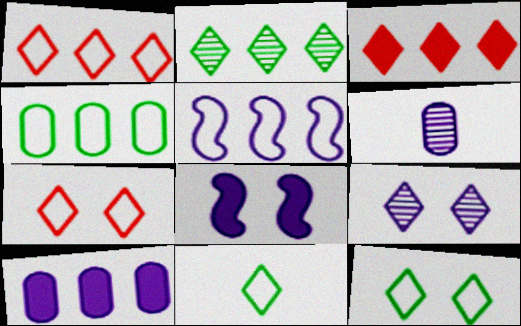[[1, 4, 5], 
[3, 9, 11]]